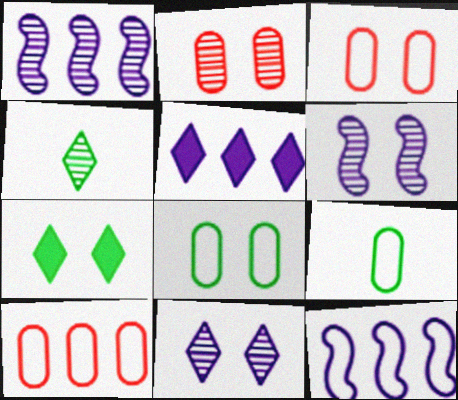[[1, 2, 4], 
[3, 6, 7]]